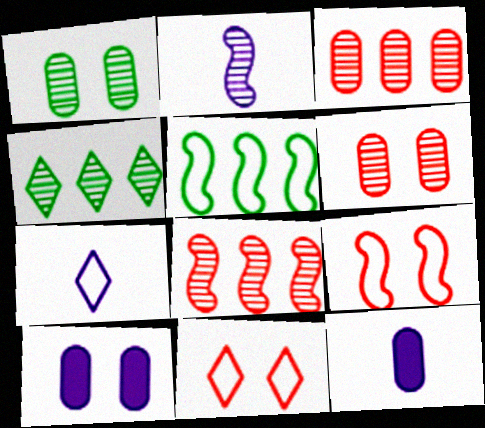[[2, 4, 6], 
[2, 7, 12], 
[4, 9, 12]]